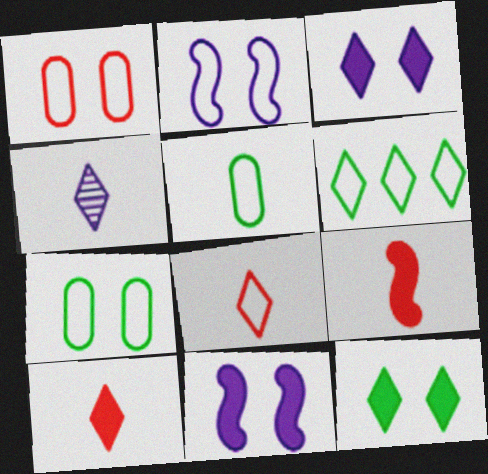[[4, 5, 9]]